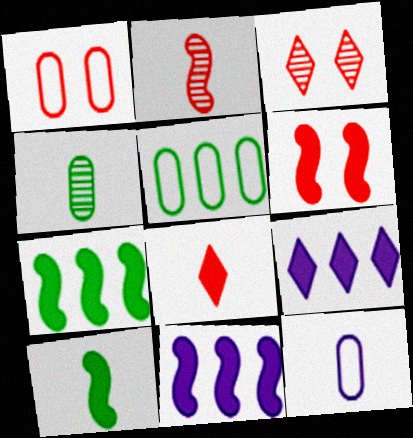[[1, 3, 6], 
[1, 5, 12], 
[3, 7, 12], 
[6, 10, 11]]